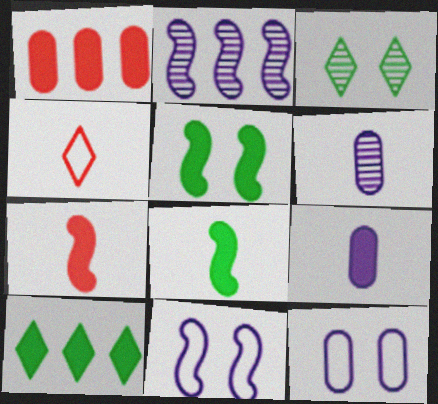[[4, 6, 8]]